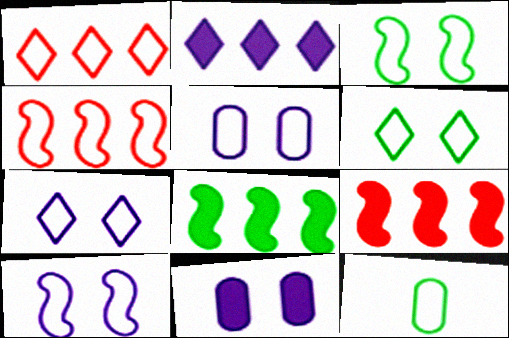[[1, 10, 12], 
[4, 7, 12], 
[5, 7, 10]]